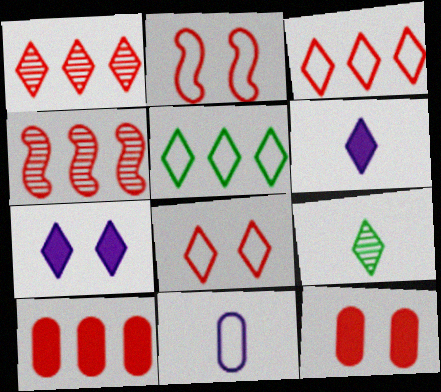[[2, 5, 11], 
[3, 4, 10], 
[3, 7, 9]]